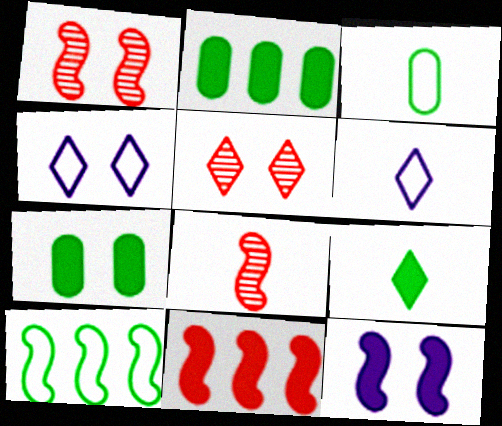[[1, 2, 6], 
[1, 4, 7], 
[2, 4, 8], 
[8, 10, 12]]